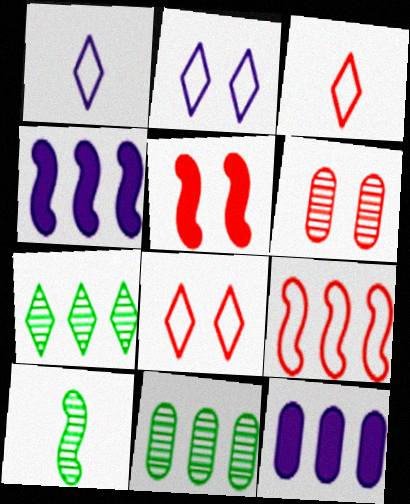[[1, 5, 11], 
[5, 6, 8], 
[7, 9, 12], 
[8, 10, 12]]